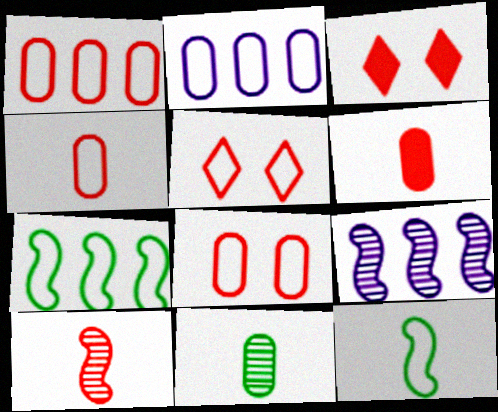[[1, 3, 10], 
[1, 4, 8], 
[2, 5, 12]]